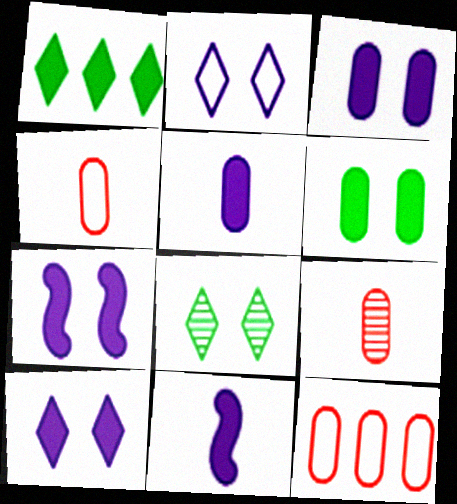[[3, 7, 10], 
[8, 11, 12]]